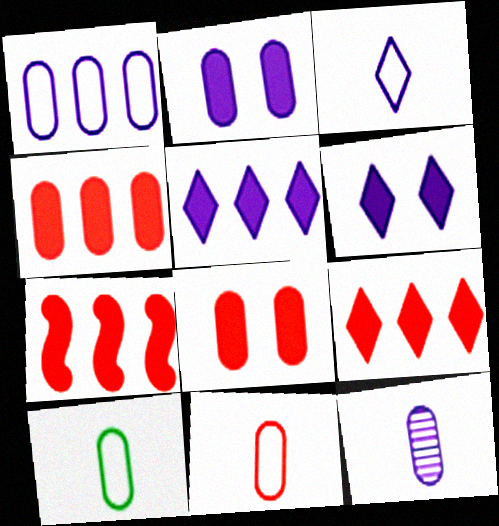[[1, 2, 12], 
[4, 7, 9]]